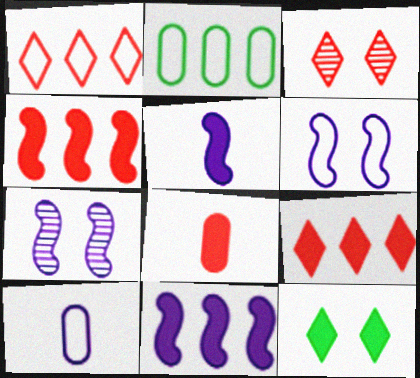[[2, 3, 5], 
[8, 11, 12]]